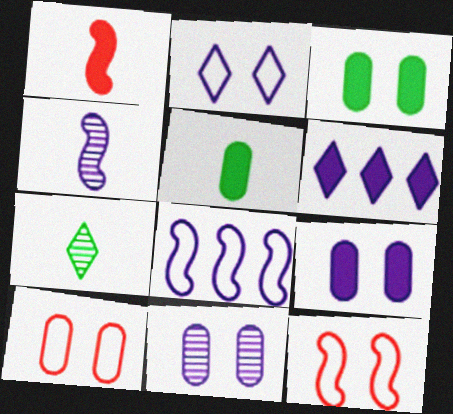[[1, 3, 6], 
[3, 10, 11]]